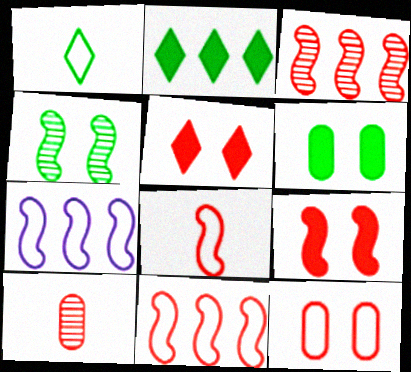[[1, 7, 12], 
[3, 8, 9], 
[5, 10, 11]]